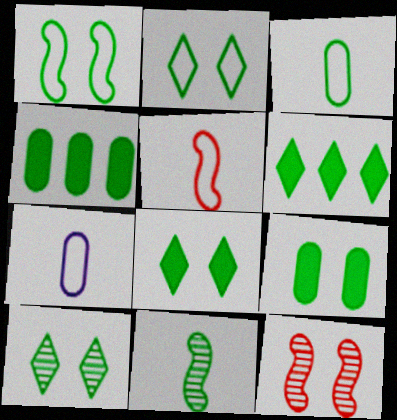[[1, 9, 10], 
[2, 4, 11], 
[2, 8, 10], 
[6, 7, 12]]